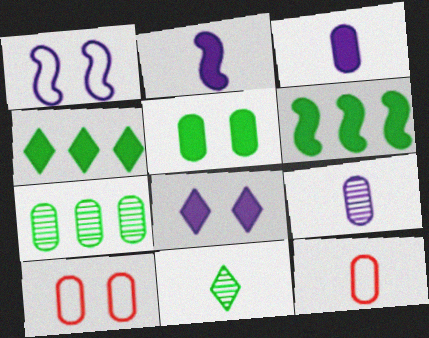[[2, 11, 12], 
[3, 7, 10]]